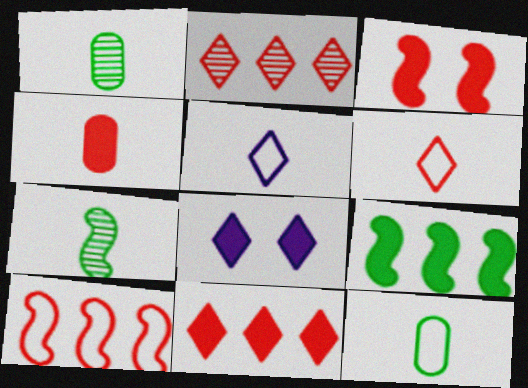[[1, 8, 10], 
[3, 4, 11], 
[4, 5, 7], 
[4, 8, 9]]